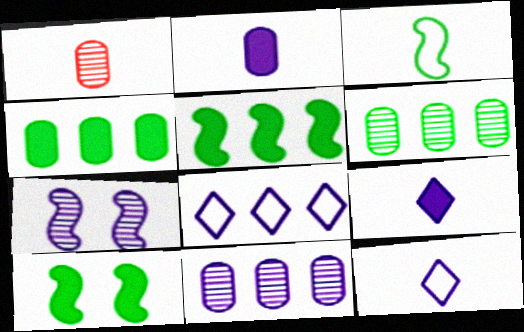[[1, 3, 9], 
[1, 8, 10], 
[2, 7, 8]]